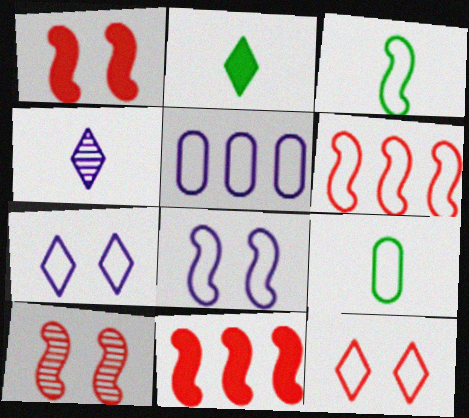[[2, 5, 10], 
[3, 5, 12], 
[3, 6, 8], 
[6, 7, 9]]